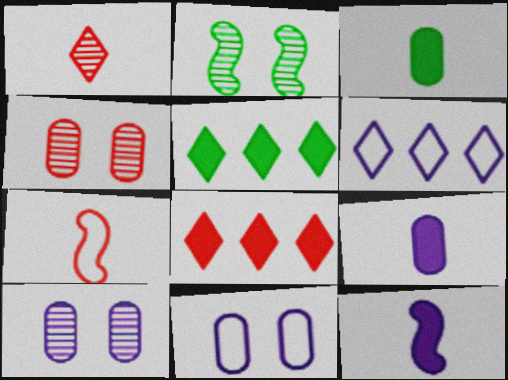[[4, 7, 8], 
[5, 7, 10], 
[6, 10, 12]]